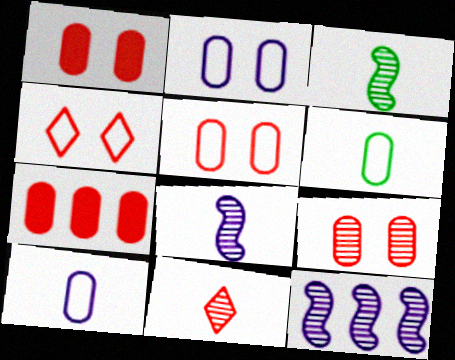[[1, 5, 9]]